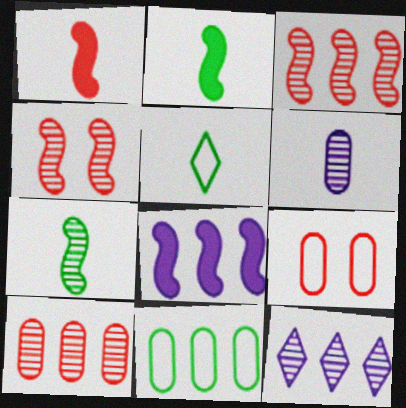[[1, 5, 6], 
[2, 9, 12]]